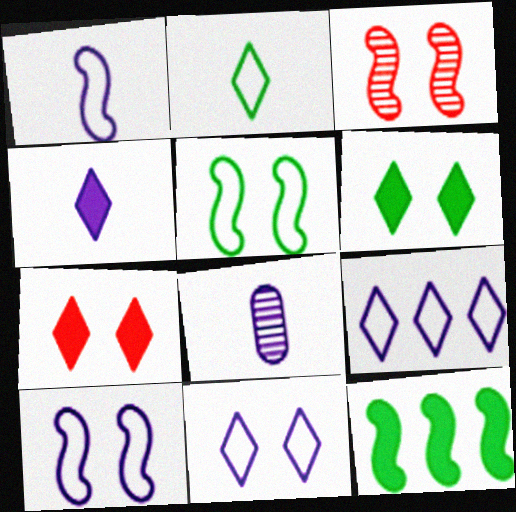[[1, 3, 12], 
[1, 4, 8]]